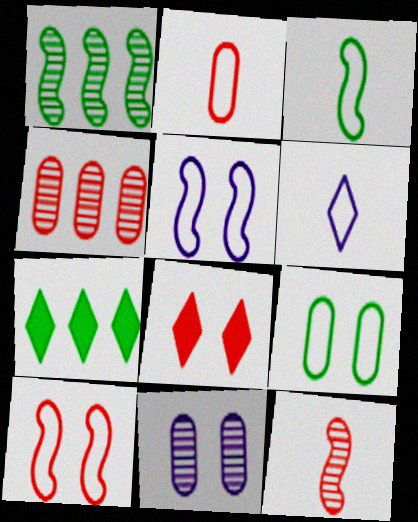[[2, 3, 6]]